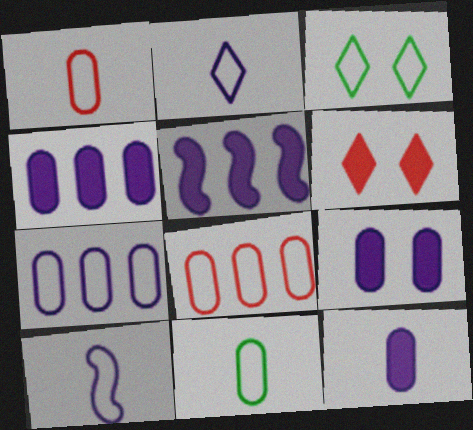[[3, 8, 10], 
[4, 9, 12]]